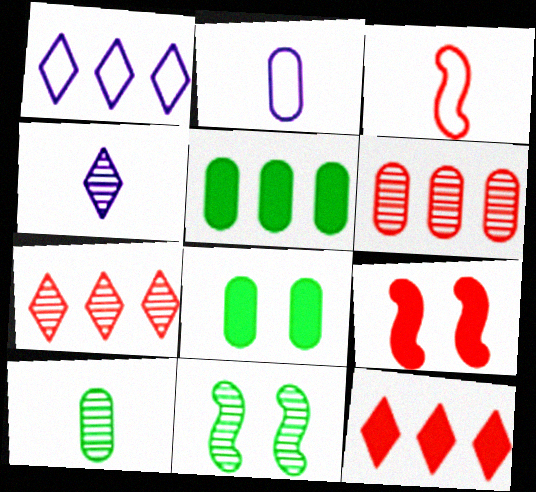[[1, 9, 10], 
[2, 6, 8], 
[2, 11, 12], 
[4, 6, 11]]